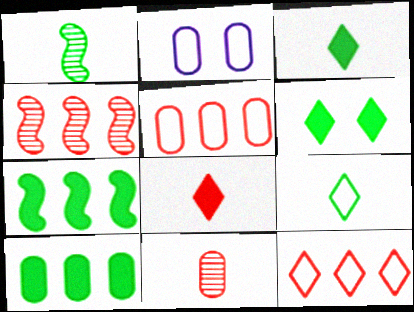[[2, 3, 4], 
[2, 10, 11]]